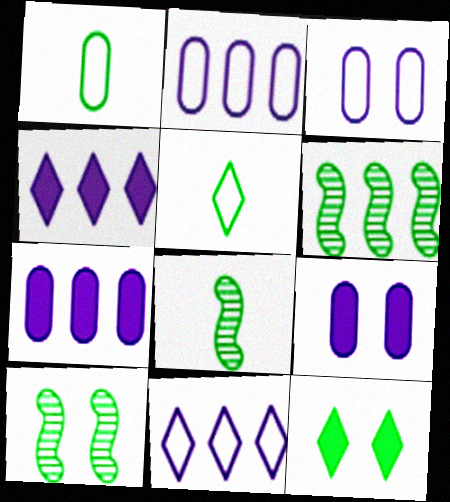[[1, 6, 12], 
[6, 8, 10]]